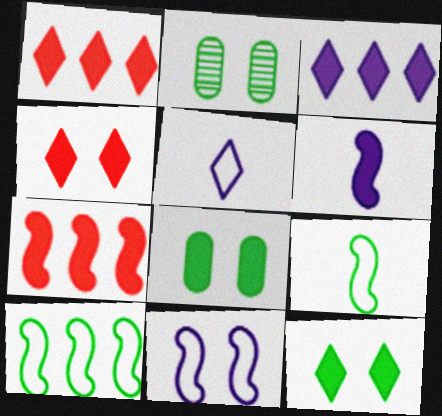[[1, 6, 8], 
[2, 4, 11], 
[2, 5, 7]]